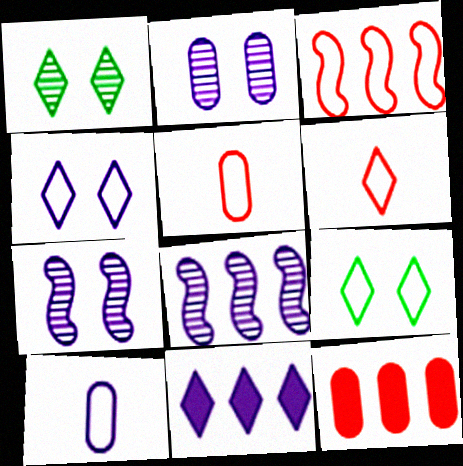[[1, 6, 11], 
[3, 9, 10], 
[7, 10, 11]]